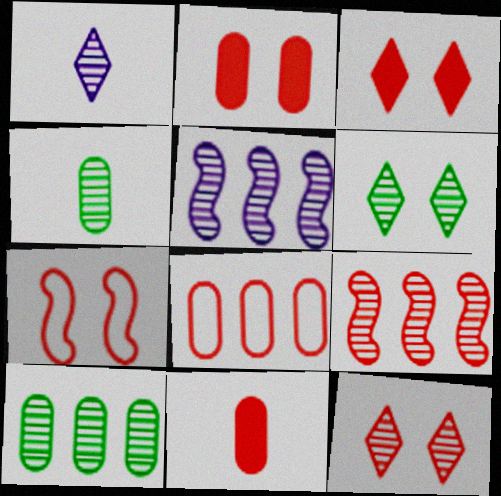[[2, 7, 12], 
[4, 5, 12]]